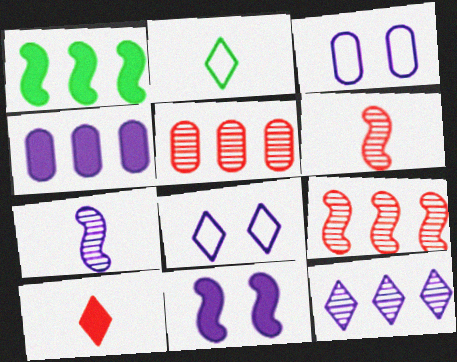[[2, 5, 11], 
[4, 7, 8]]